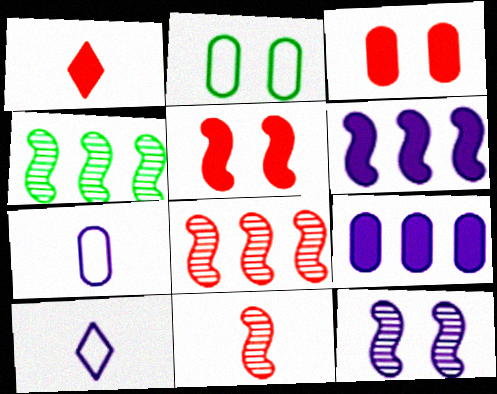[[3, 4, 10], 
[4, 11, 12], 
[9, 10, 12]]